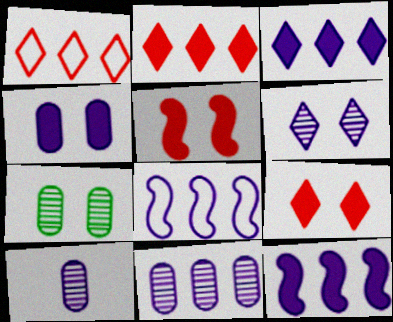[[3, 8, 11]]